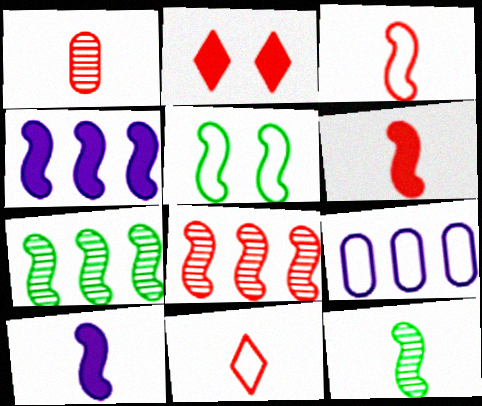[[1, 6, 11], 
[2, 9, 12], 
[3, 10, 12], 
[5, 8, 10], 
[5, 9, 11]]